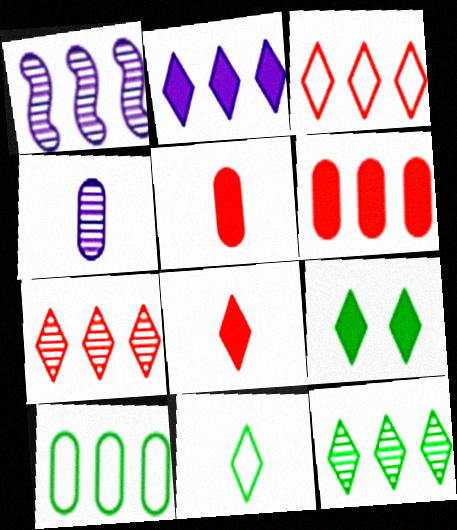[[2, 3, 12], 
[2, 8, 9], 
[9, 11, 12]]